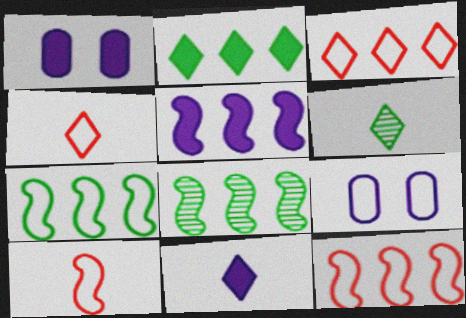[[1, 4, 8], 
[1, 5, 11], 
[1, 6, 12], 
[4, 6, 11], 
[4, 7, 9], 
[5, 8, 12]]